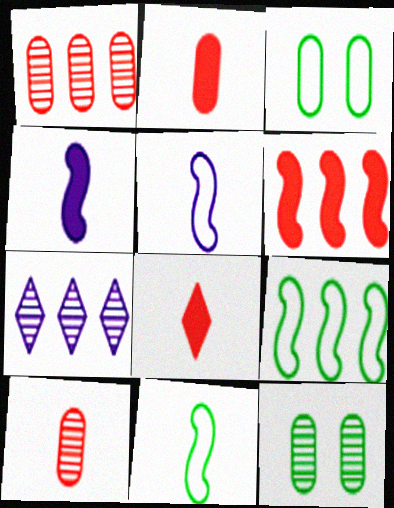[]